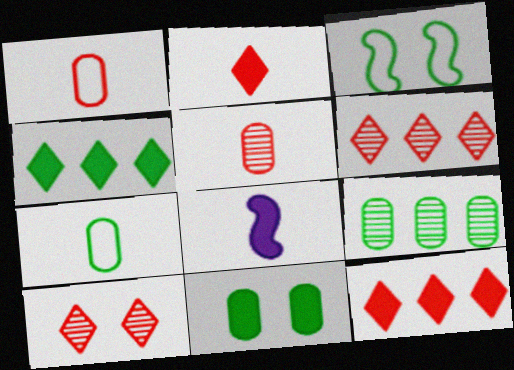[[7, 9, 11], 
[8, 11, 12]]